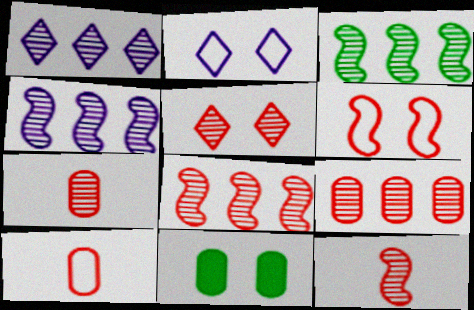[[1, 3, 9], 
[3, 4, 8], 
[5, 7, 8], 
[5, 9, 12]]